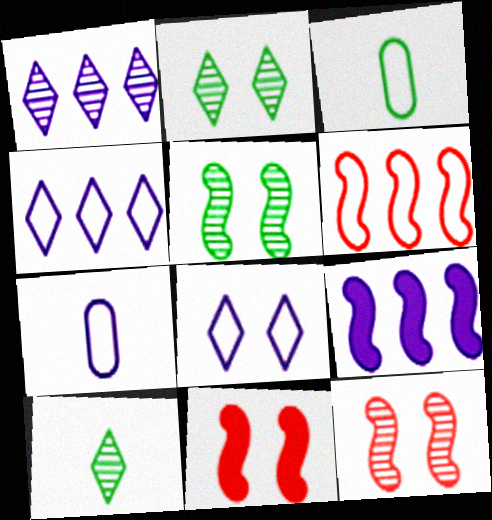[[1, 3, 11], 
[3, 6, 8]]